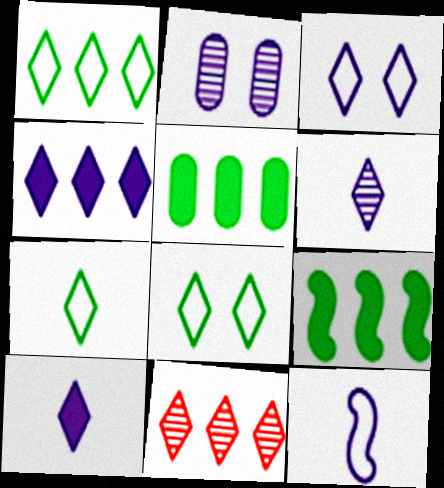[[1, 4, 11], 
[1, 7, 8], 
[2, 4, 12], 
[3, 4, 6], 
[8, 10, 11]]